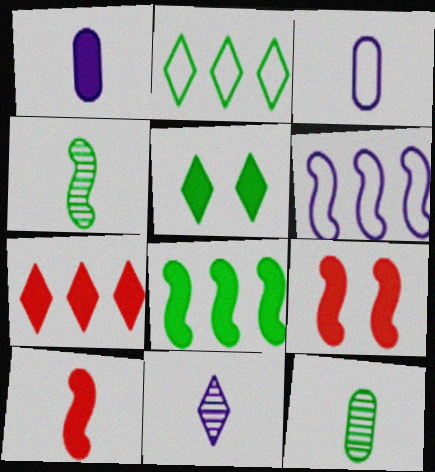[[4, 6, 9]]